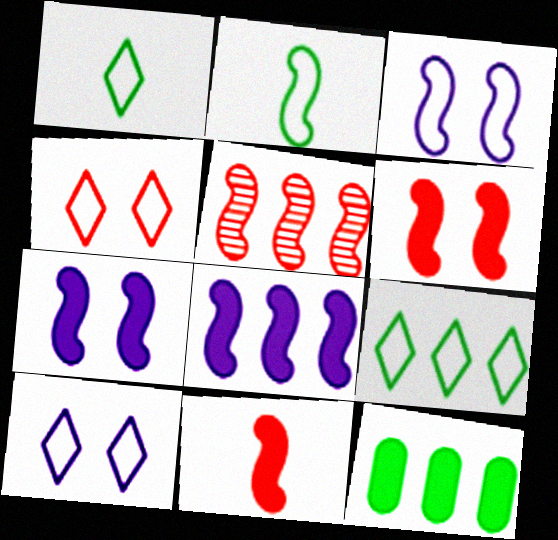[[2, 5, 7]]